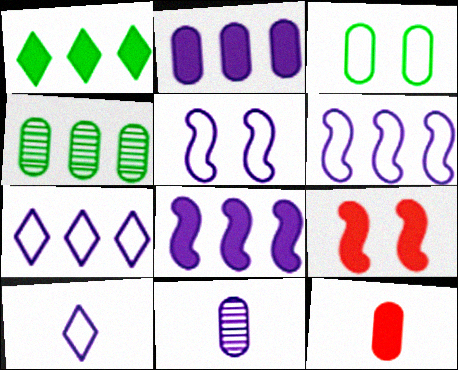[[4, 9, 10]]